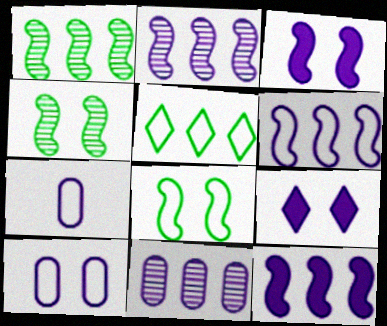[[2, 6, 12], 
[2, 7, 9]]